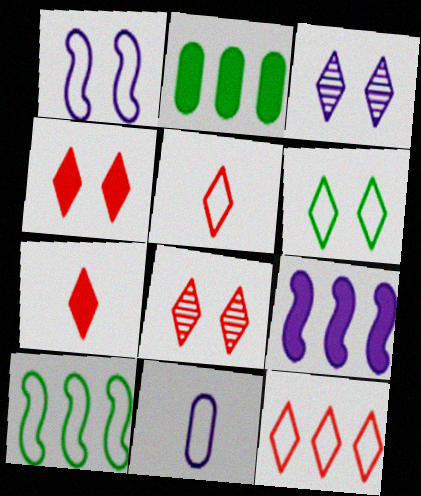[[3, 4, 6], 
[3, 9, 11], 
[7, 8, 12]]